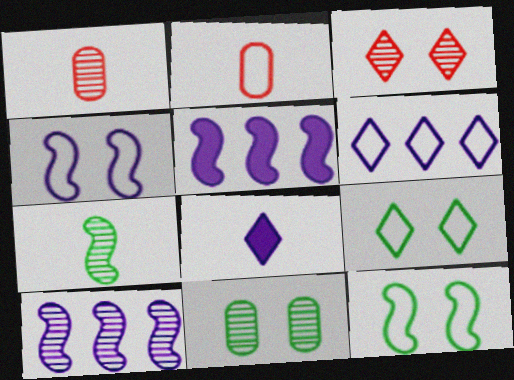[[1, 5, 9], 
[2, 6, 12], 
[2, 7, 8]]